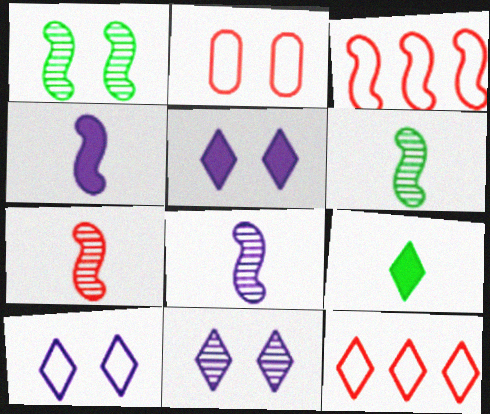[[1, 2, 5], 
[1, 3, 4], 
[5, 10, 11], 
[6, 7, 8], 
[9, 11, 12]]